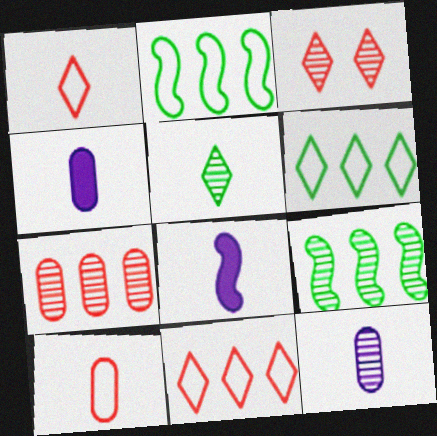[[2, 3, 4], 
[3, 9, 12], 
[5, 8, 10]]